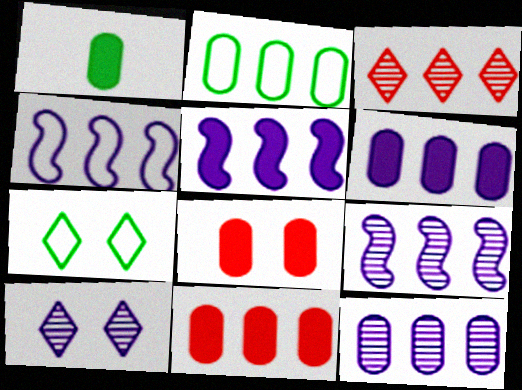[[1, 6, 8], 
[2, 3, 5], 
[2, 11, 12], 
[4, 5, 9]]